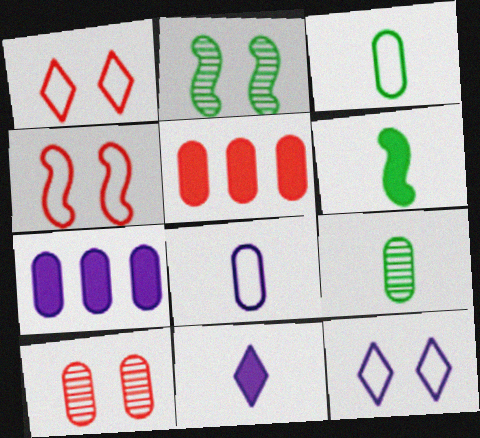[[3, 7, 10]]